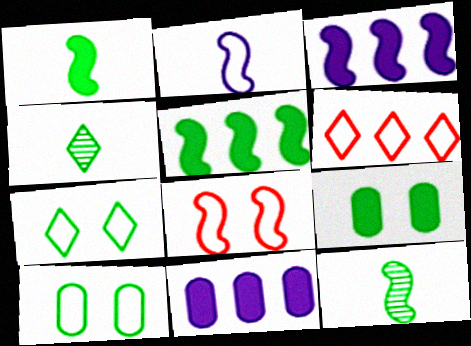[[2, 6, 10], 
[3, 8, 12], 
[4, 5, 10], 
[4, 8, 11]]